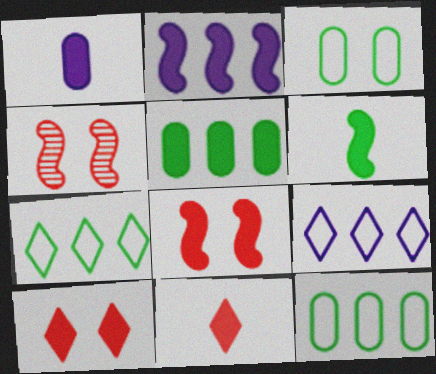[[1, 4, 7], 
[1, 6, 11], 
[2, 6, 8]]